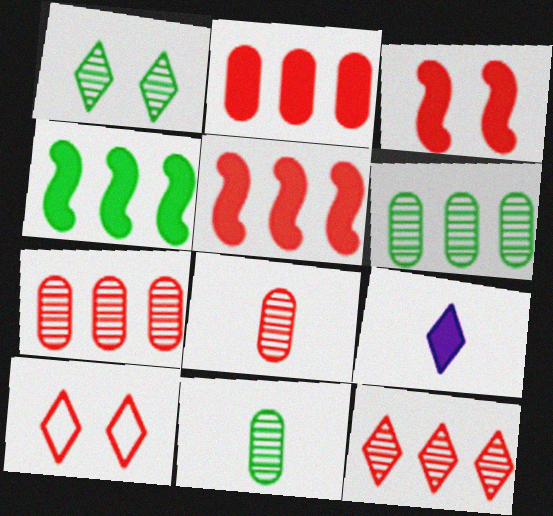[[5, 8, 10]]